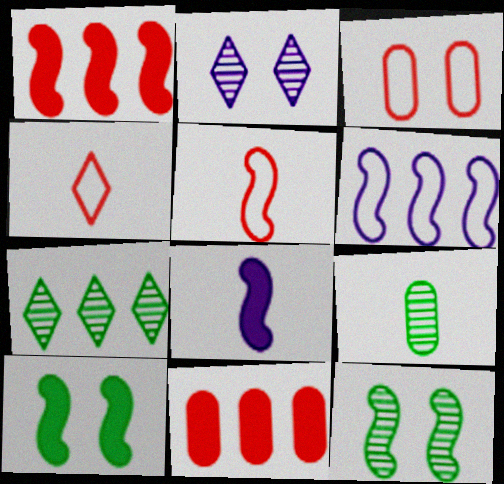[[1, 8, 10], 
[2, 3, 10], 
[3, 7, 8], 
[4, 8, 9], 
[6, 7, 11], 
[7, 9, 12]]